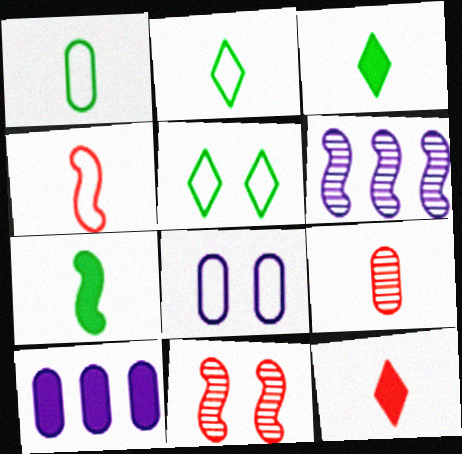[[2, 10, 11], 
[4, 9, 12]]